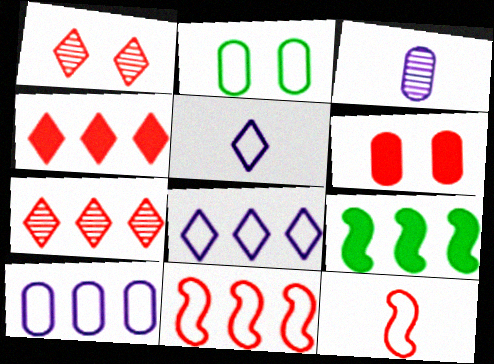[[2, 5, 11], 
[2, 8, 12], 
[6, 7, 12], 
[7, 9, 10]]